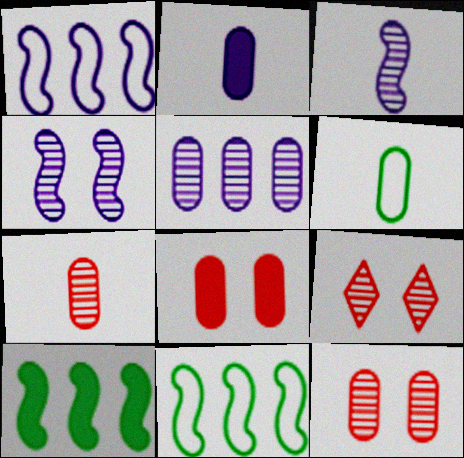[[2, 6, 7], 
[2, 9, 11], 
[5, 6, 8]]